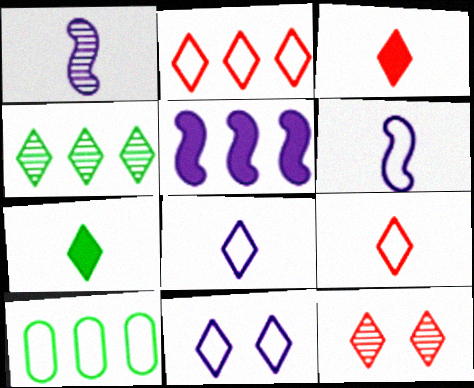[[2, 3, 12], 
[3, 4, 11]]